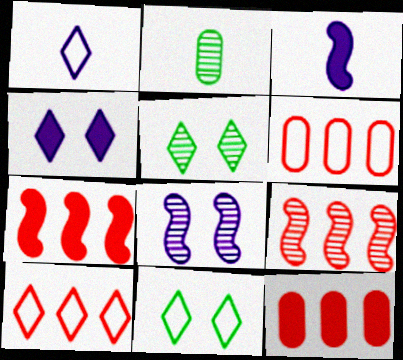[[1, 10, 11], 
[3, 5, 6], 
[9, 10, 12]]